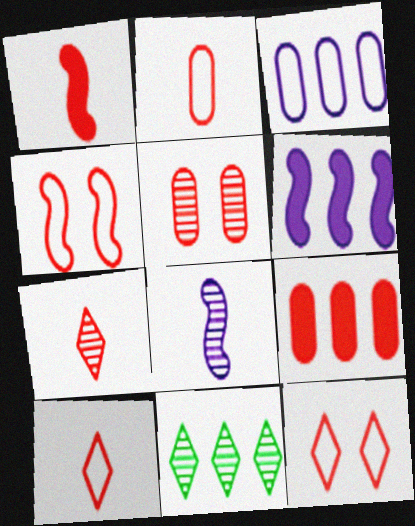[[1, 2, 7], 
[2, 5, 9], 
[4, 7, 9], 
[5, 8, 11]]